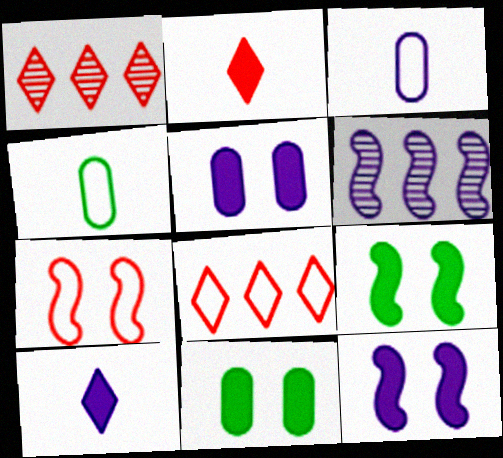[[1, 3, 9], 
[1, 4, 12]]